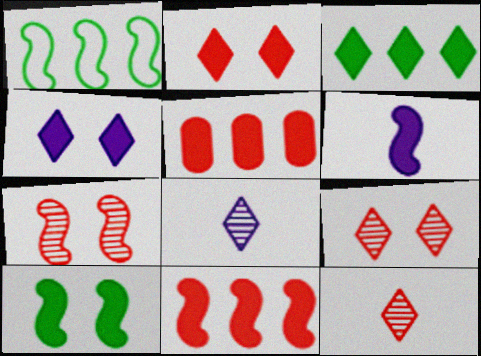[[1, 6, 7], 
[6, 10, 11]]